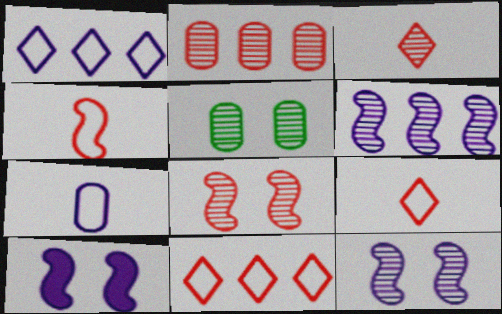[[2, 3, 8], 
[3, 5, 6]]